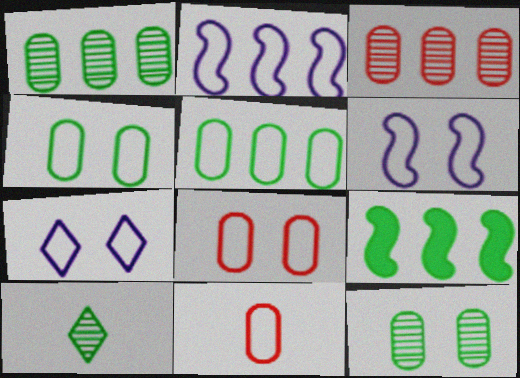[[4, 9, 10]]